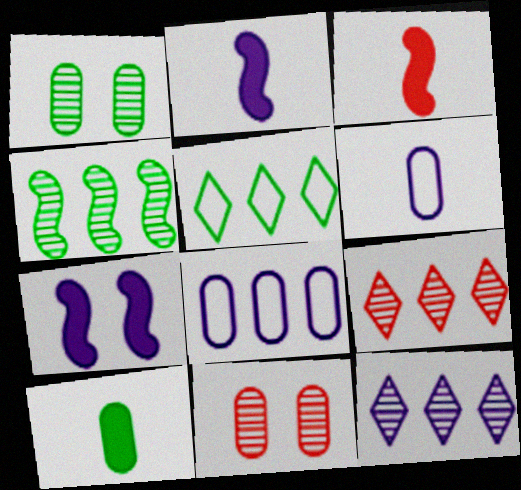[[2, 5, 11], 
[6, 7, 12], 
[8, 10, 11]]